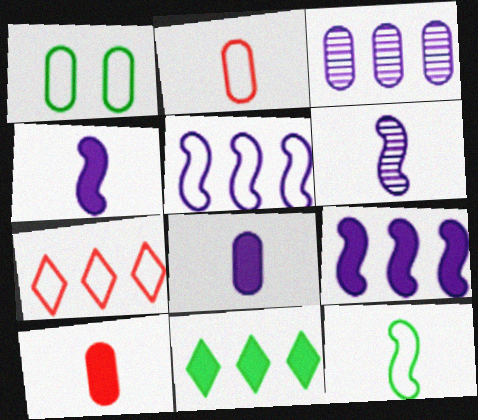[[1, 3, 10]]